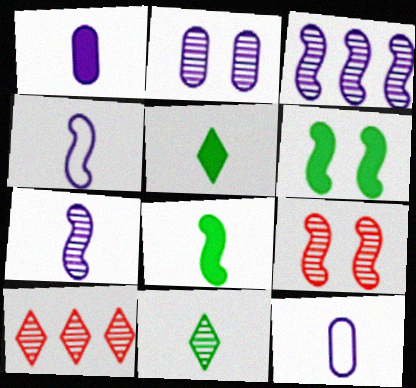[[6, 10, 12]]